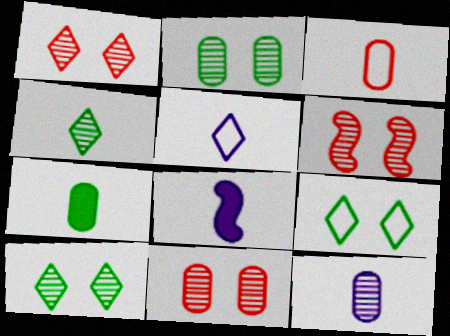[[1, 6, 11], 
[3, 4, 8], 
[3, 7, 12], 
[5, 8, 12]]